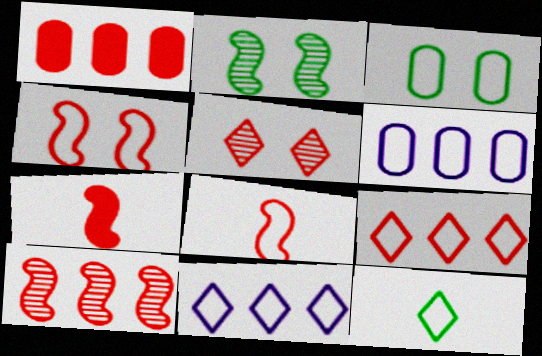[[1, 5, 8], 
[1, 9, 10], 
[3, 8, 11], 
[4, 6, 12], 
[4, 7, 10]]